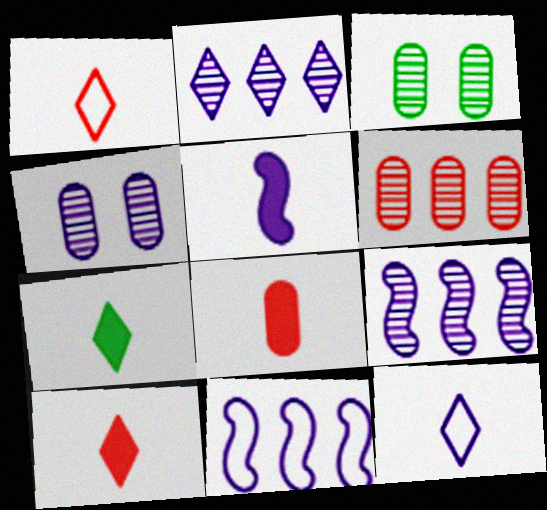[[3, 10, 11], 
[5, 7, 8]]